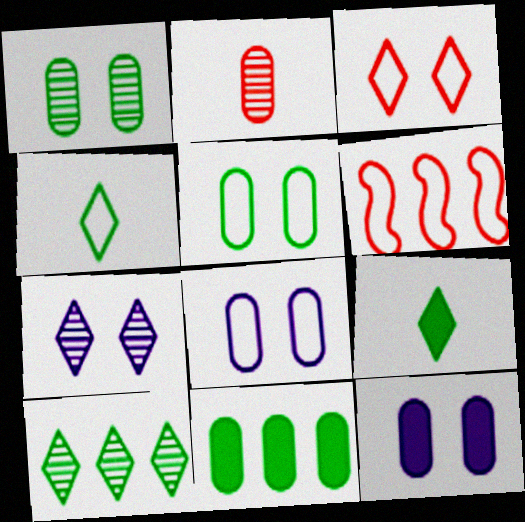[[2, 8, 11], 
[4, 6, 8]]